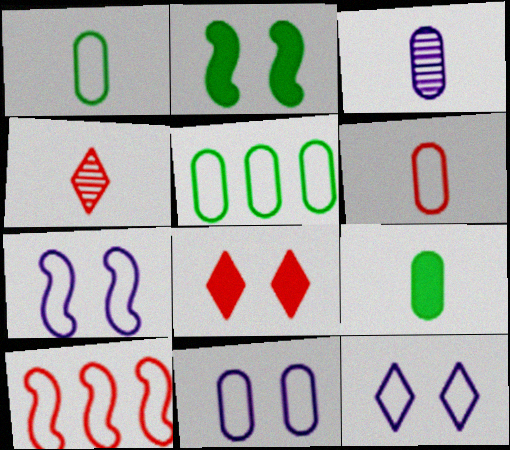[[1, 10, 12], 
[3, 6, 9], 
[5, 6, 11], 
[7, 11, 12]]